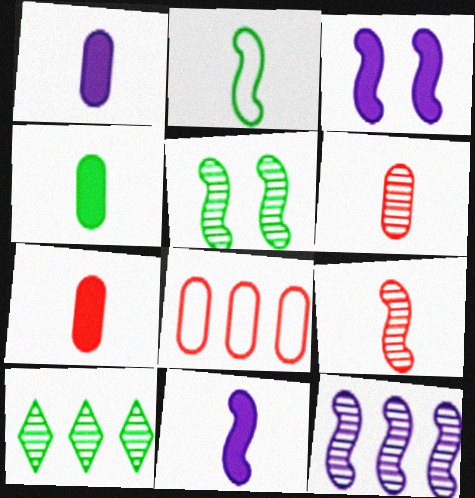[[1, 4, 7], 
[2, 9, 11], 
[5, 9, 12]]